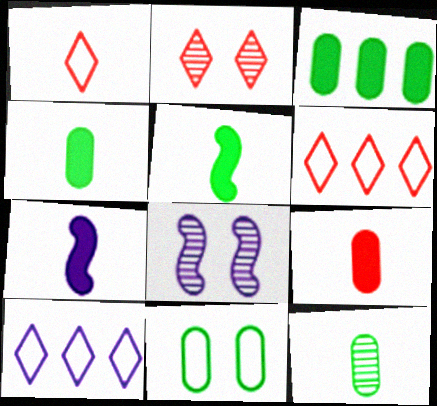[[1, 3, 8], 
[1, 7, 12], 
[3, 11, 12], 
[4, 6, 8]]